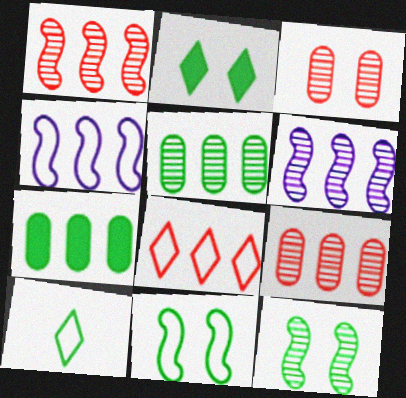[[6, 7, 8], 
[7, 10, 12]]